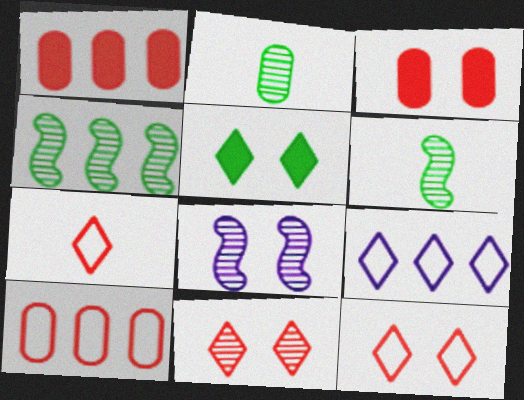[[1, 4, 9], 
[3, 6, 9]]